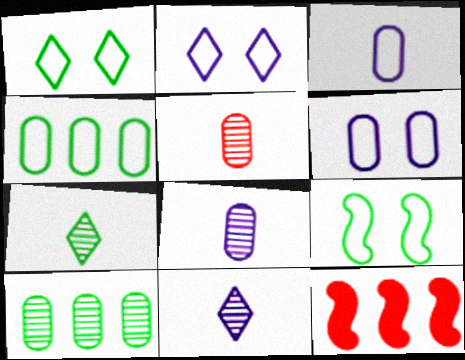[[1, 8, 12], 
[6, 7, 12]]